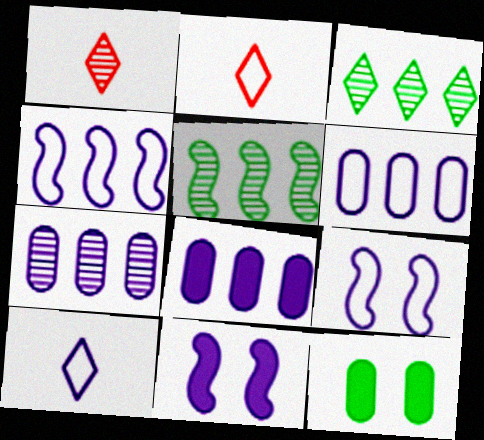[[1, 4, 12], 
[6, 7, 8], 
[6, 9, 10], 
[7, 10, 11]]